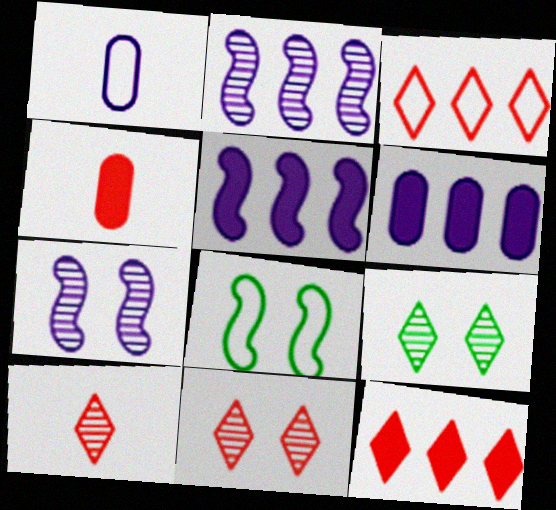[[1, 3, 8], 
[6, 8, 10]]